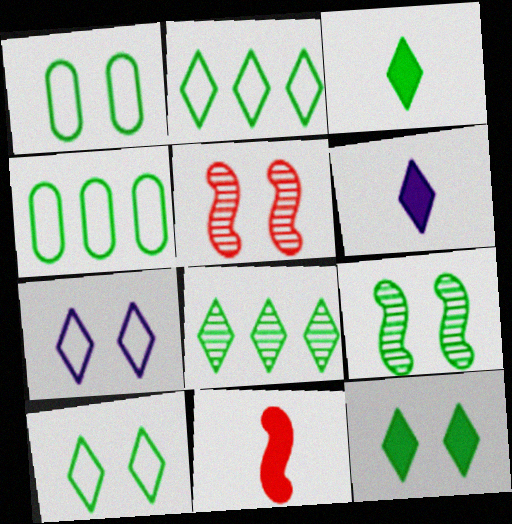[[1, 9, 12], 
[3, 4, 9], 
[3, 8, 10], 
[4, 5, 6]]